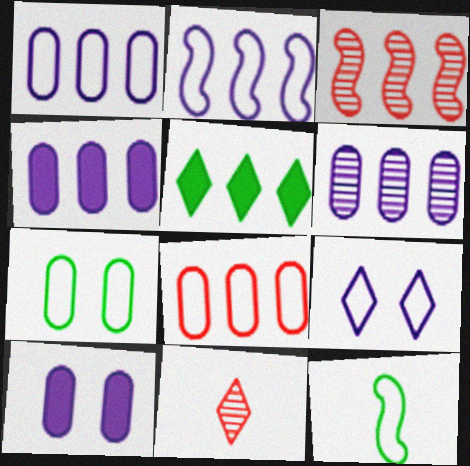[[1, 3, 5], 
[1, 4, 6], 
[5, 9, 11], 
[8, 9, 12]]